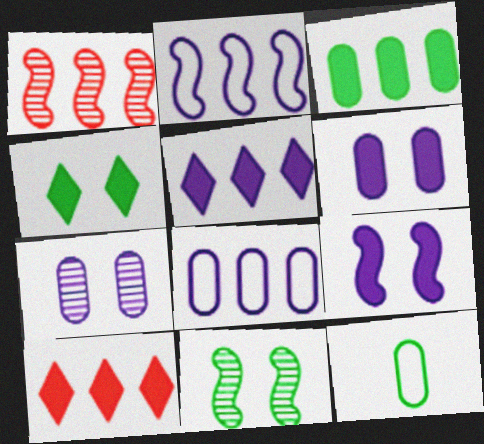[]